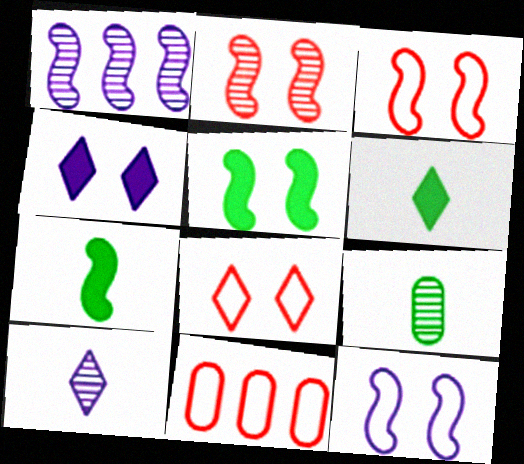[[1, 3, 7], 
[2, 5, 12], 
[5, 10, 11]]